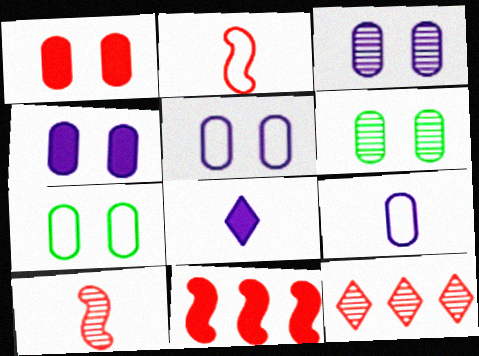[[1, 2, 12], 
[1, 3, 7], 
[1, 5, 6], 
[3, 4, 5]]